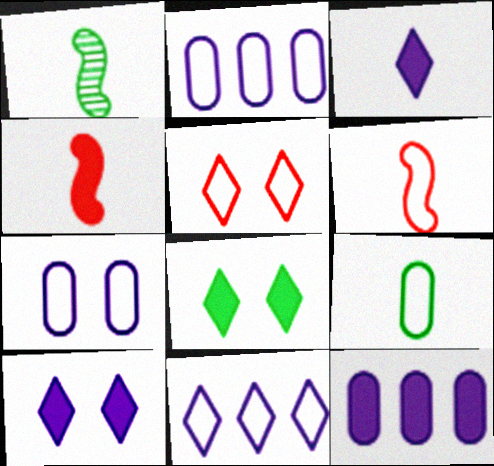[[1, 5, 12], 
[4, 8, 12]]